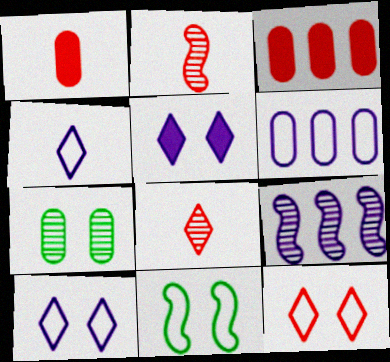[[1, 6, 7], 
[2, 3, 12], 
[7, 8, 9]]